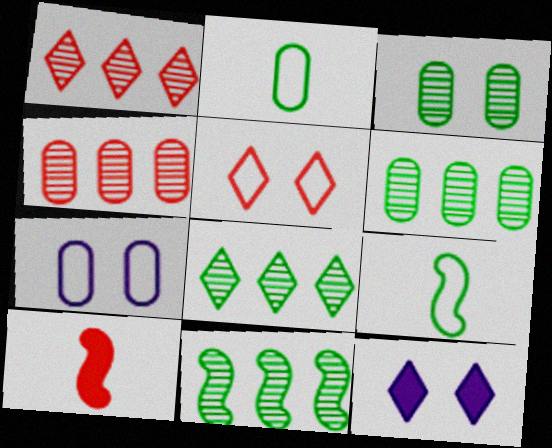[[4, 5, 10], 
[4, 9, 12], 
[6, 8, 11], 
[7, 8, 10]]